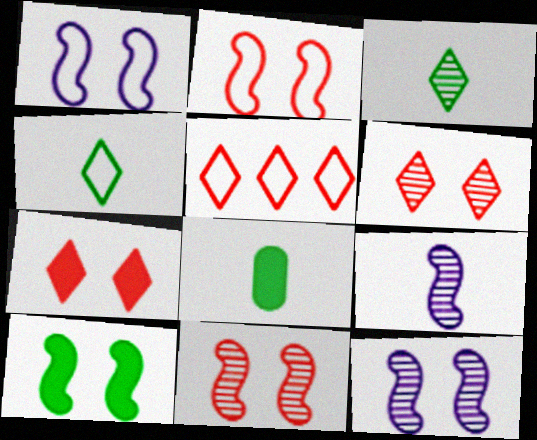[[1, 10, 11], 
[2, 10, 12], 
[5, 8, 12]]